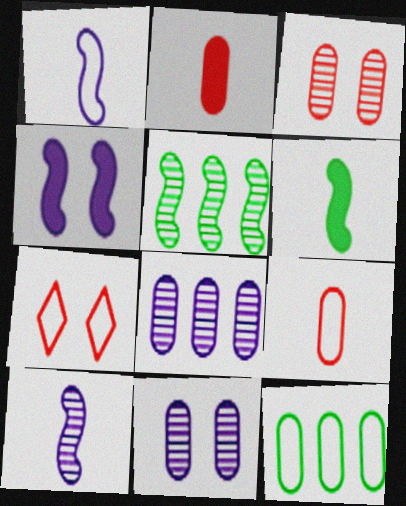[[1, 7, 12], 
[2, 11, 12], 
[6, 7, 8]]